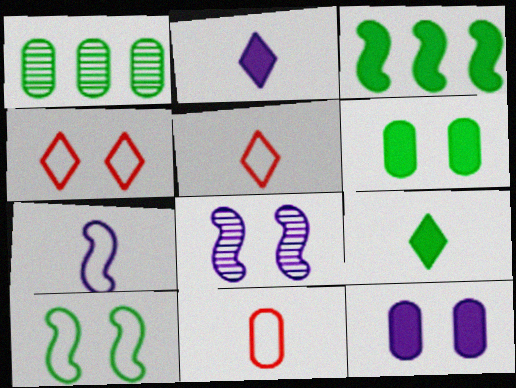[[1, 9, 10], 
[1, 11, 12], 
[3, 6, 9], 
[4, 6, 8]]